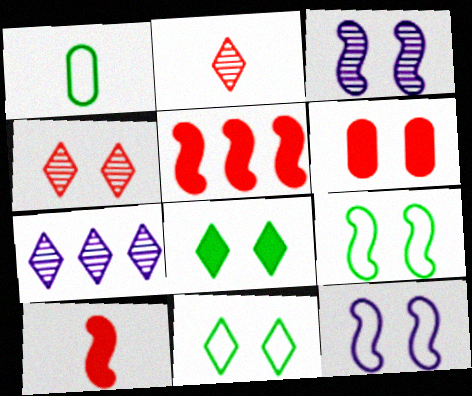[[3, 6, 11]]